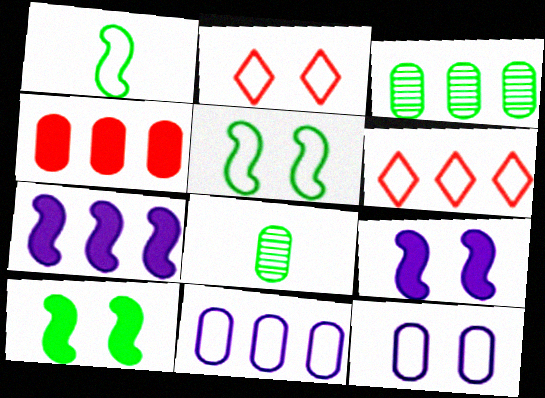[[1, 2, 11], 
[1, 6, 12], 
[2, 5, 12], 
[2, 7, 8], 
[3, 4, 11], 
[3, 6, 7], 
[4, 8, 12], 
[6, 8, 9]]